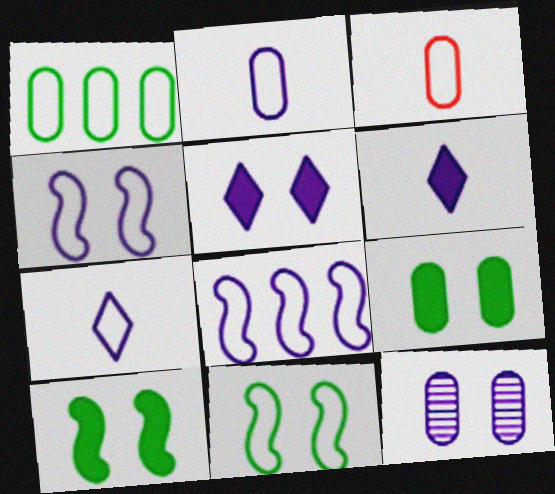[[4, 5, 12], 
[6, 8, 12]]